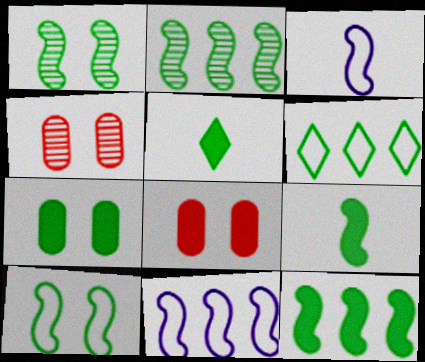[[2, 9, 10], 
[4, 5, 11], 
[5, 7, 12]]